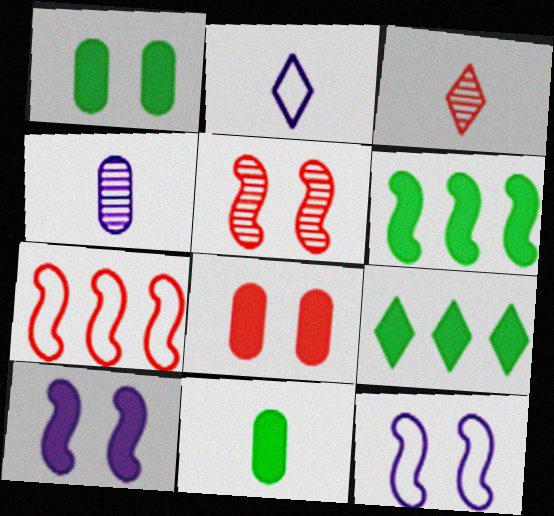[[3, 7, 8]]